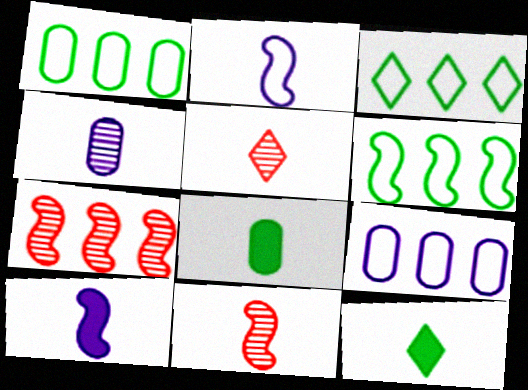[[1, 3, 6], 
[2, 5, 8]]